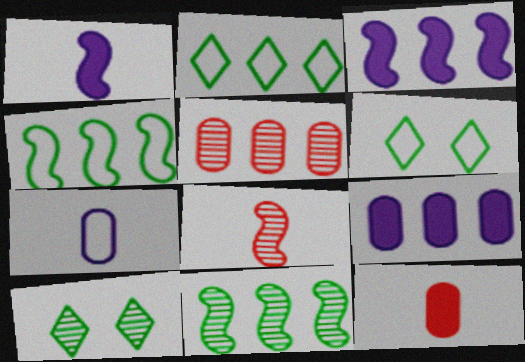[[1, 5, 6], 
[2, 3, 5], 
[6, 8, 9]]